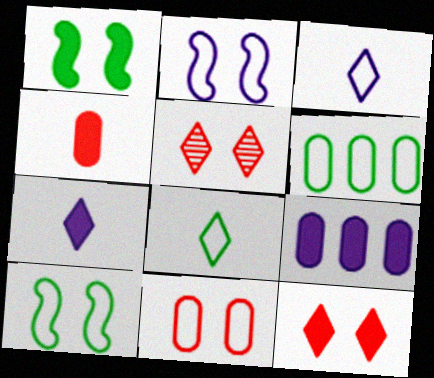[[6, 8, 10]]